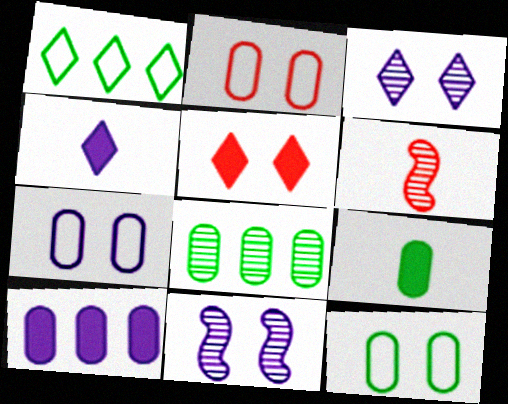[[2, 7, 12], 
[3, 6, 8], 
[5, 11, 12], 
[8, 9, 12]]